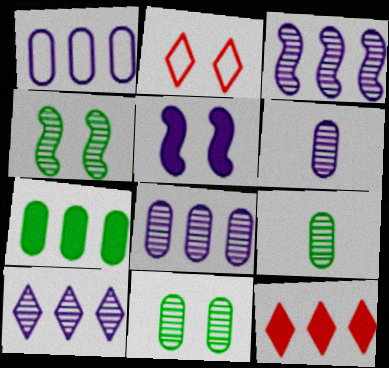[[2, 5, 11], 
[3, 8, 10]]